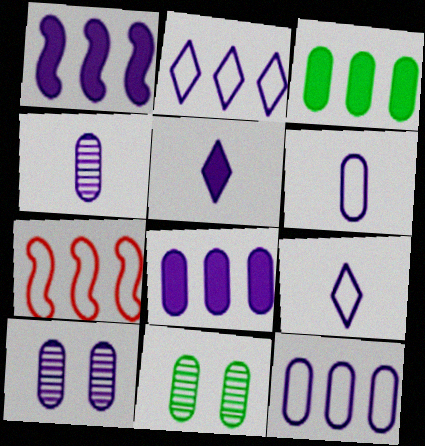[[1, 9, 10], 
[5, 7, 11], 
[6, 8, 10]]